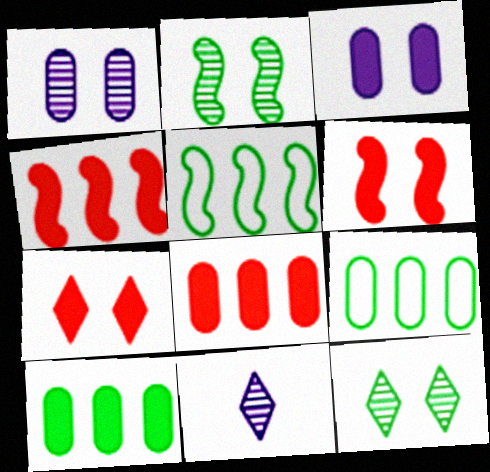[[6, 9, 11]]